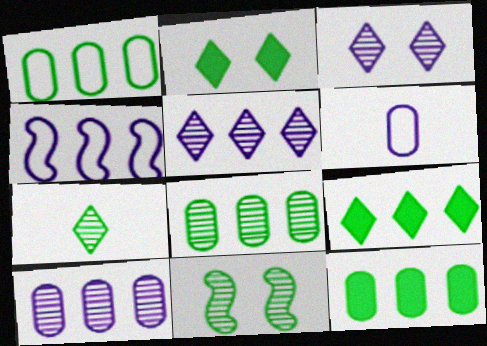[[1, 8, 12], 
[7, 8, 11]]